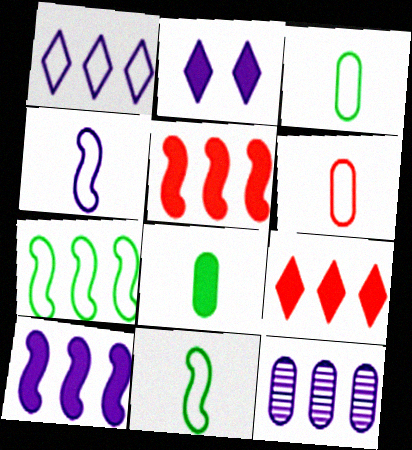[[1, 10, 12], 
[2, 4, 12], 
[2, 5, 8], 
[7, 9, 12]]